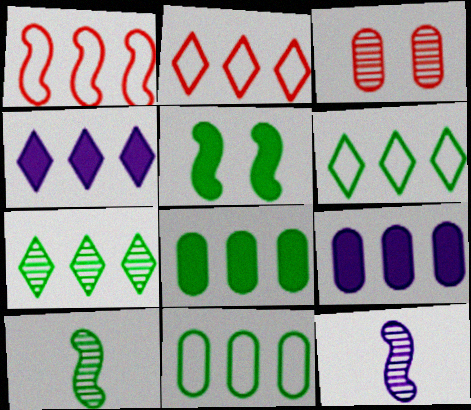[[1, 5, 12], 
[1, 7, 9], 
[2, 4, 7], 
[3, 7, 12]]